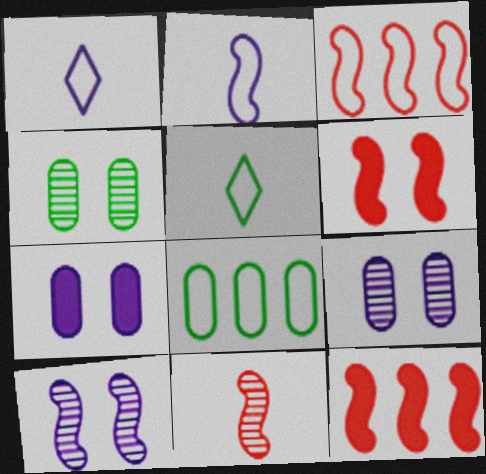[[1, 4, 12], 
[3, 6, 11], 
[5, 9, 12]]